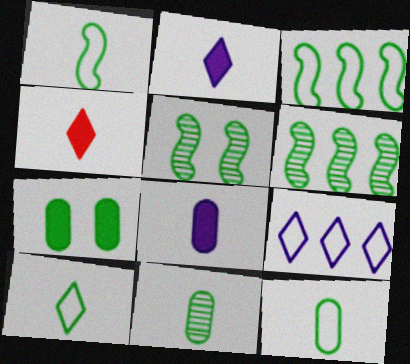[[1, 10, 12], 
[6, 7, 10]]